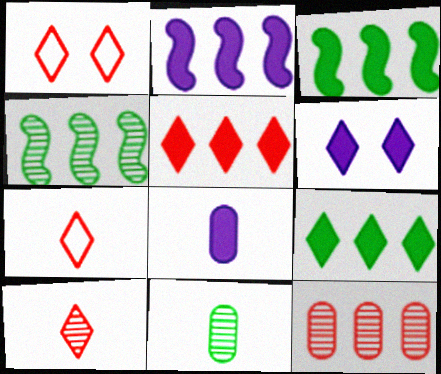[[1, 2, 11], 
[1, 4, 8], 
[1, 5, 10], 
[2, 6, 8]]